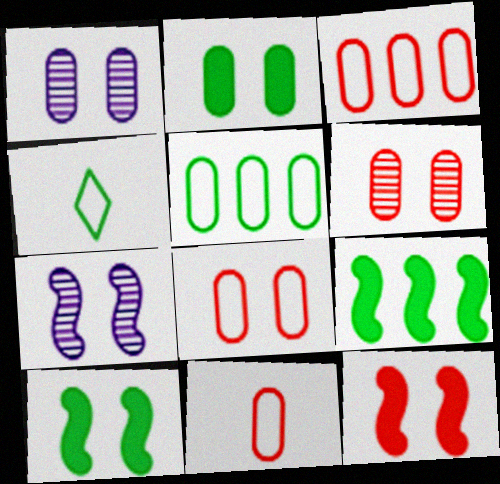[[1, 2, 8], 
[3, 8, 11]]